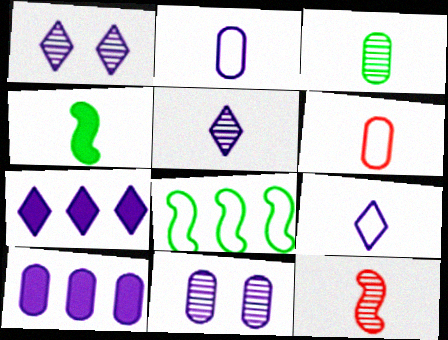[[1, 7, 9], 
[2, 10, 11], 
[3, 5, 12], 
[4, 5, 6]]